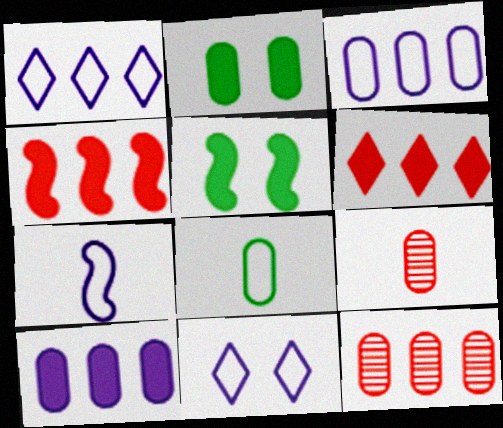[[1, 5, 9], 
[2, 3, 9], 
[3, 7, 11]]